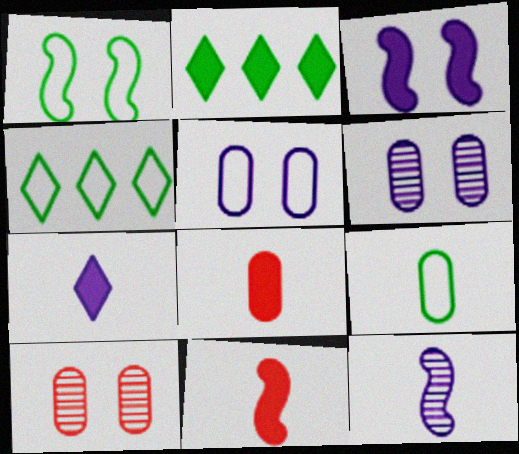[[1, 4, 9], 
[2, 3, 8], 
[4, 6, 11]]